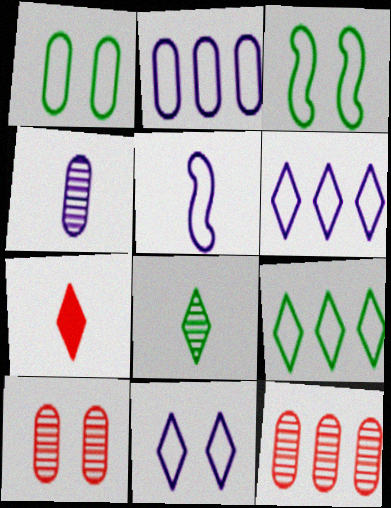[[2, 5, 11]]